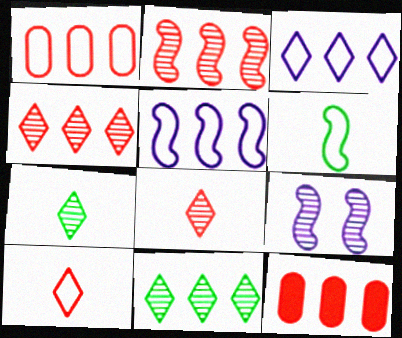[[5, 11, 12]]